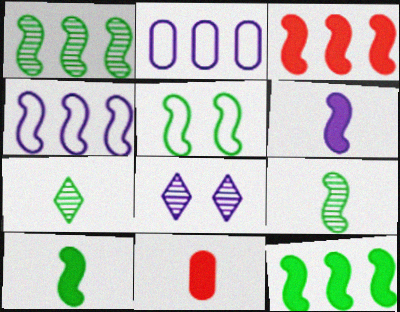[[1, 3, 4], 
[1, 5, 10], 
[2, 6, 8], 
[5, 9, 12]]